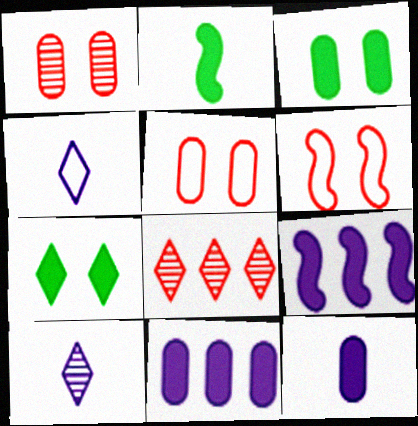[[4, 7, 8]]